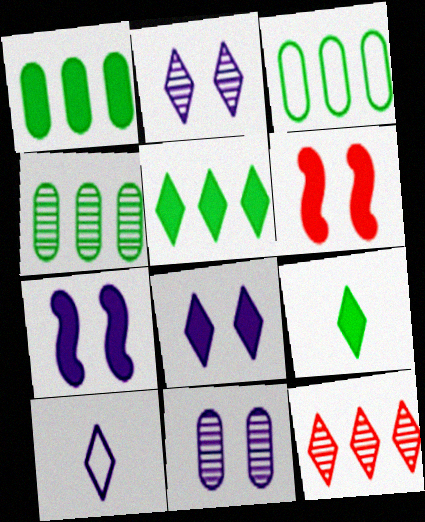[[1, 3, 4], 
[4, 6, 10]]